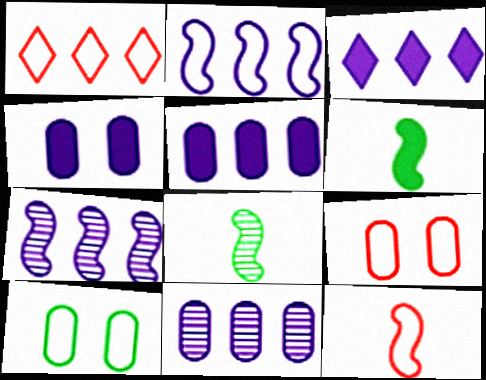[[1, 4, 8], 
[1, 9, 12], 
[2, 3, 11], 
[3, 8, 9]]